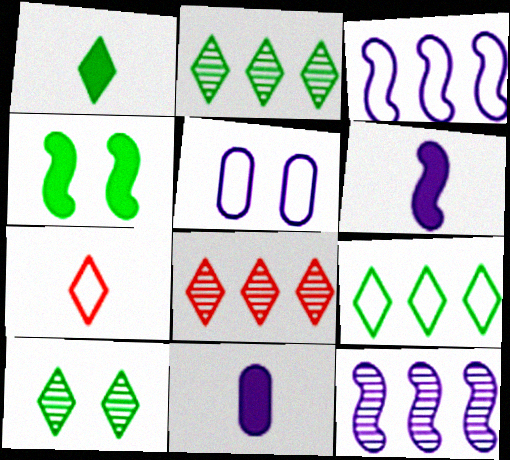[[1, 9, 10]]